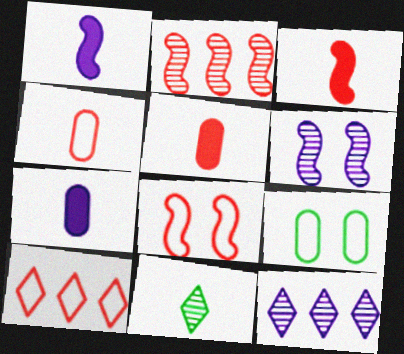[[1, 4, 11], 
[2, 3, 8], 
[3, 9, 12], 
[4, 8, 10]]